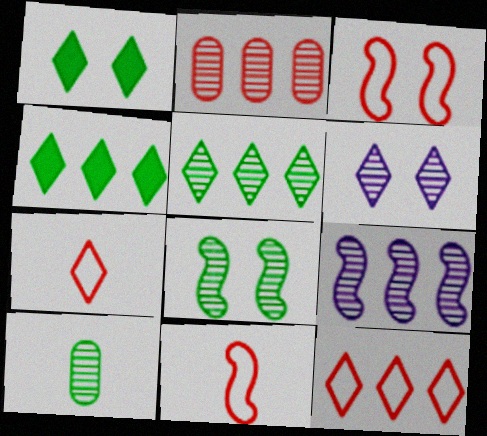[[2, 5, 9], 
[4, 6, 7], 
[5, 8, 10]]